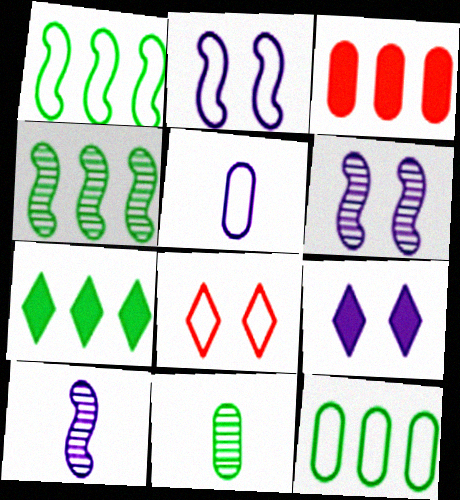[[1, 5, 8], 
[4, 7, 12]]